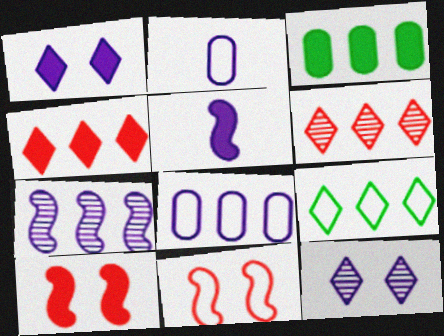[[1, 2, 7], 
[2, 9, 11], 
[5, 8, 12]]